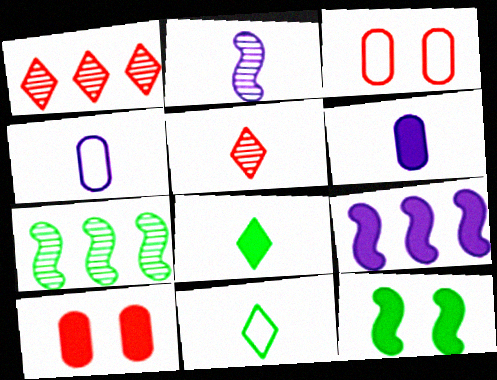[[1, 4, 12], 
[8, 9, 10]]